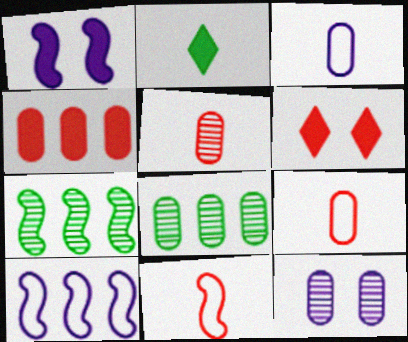[[1, 2, 4], 
[1, 7, 11], 
[3, 6, 7], 
[5, 8, 12]]